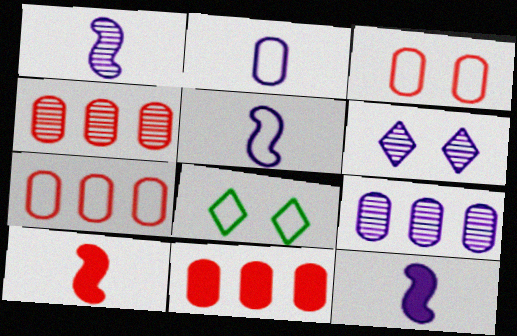[[1, 5, 12], 
[1, 6, 9], 
[1, 8, 11], 
[4, 7, 11], 
[4, 8, 12], 
[5, 7, 8], 
[8, 9, 10]]